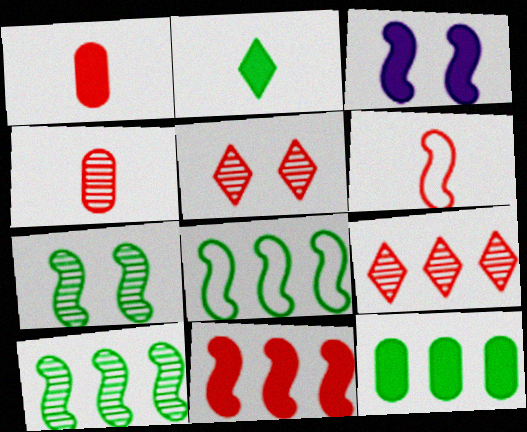[[3, 6, 10]]